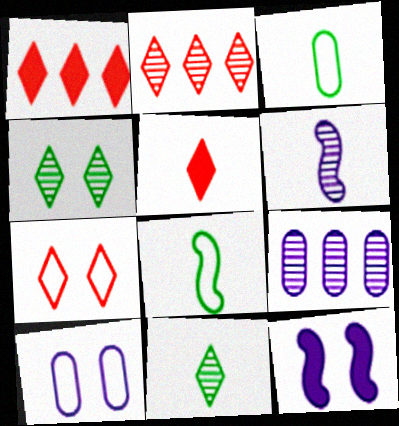[[2, 3, 12], 
[2, 5, 7], 
[3, 5, 6]]